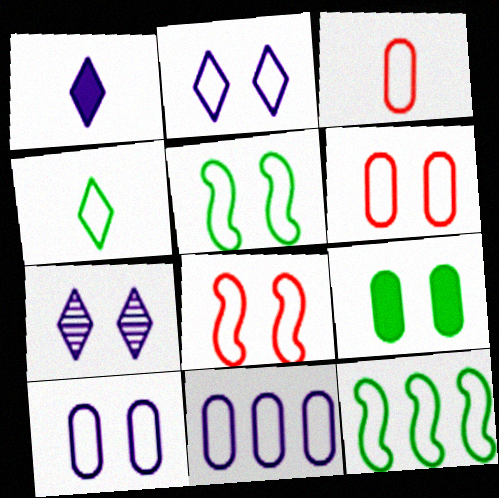[[2, 3, 12], 
[2, 5, 6], 
[4, 8, 11], 
[7, 8, 9]]